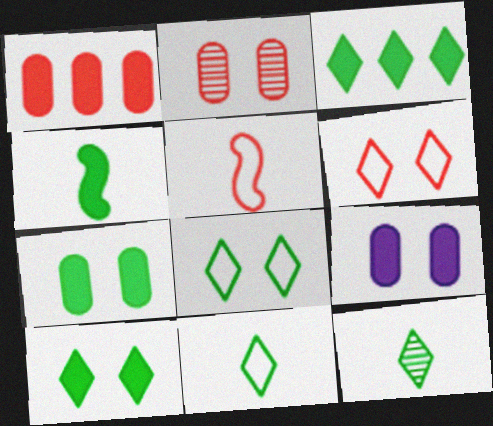[[3, 4, 7], 
[3, 8, 12]]